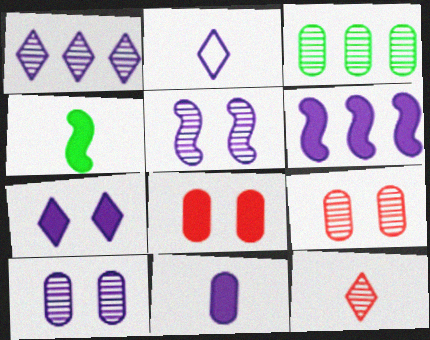[[1, 2, 7], 
[2, 6, 10], 
[3, 5, 12], 
[6, 7, 11]]